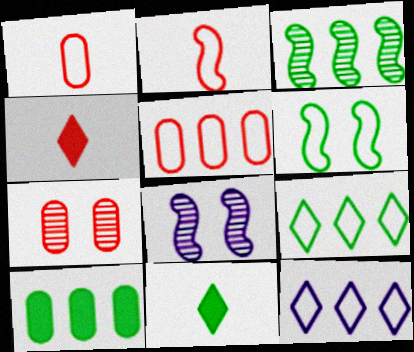[[1, 6, 12], 
[3, 9, 10], 
[5, 8, 11]]